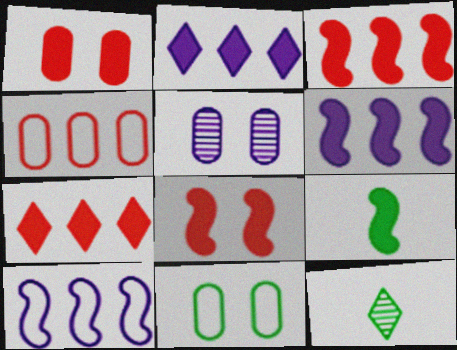[[1, 2, 9], 
[1, 5, 11], 
[1, 10, 12], 
[6, 8, 9]]